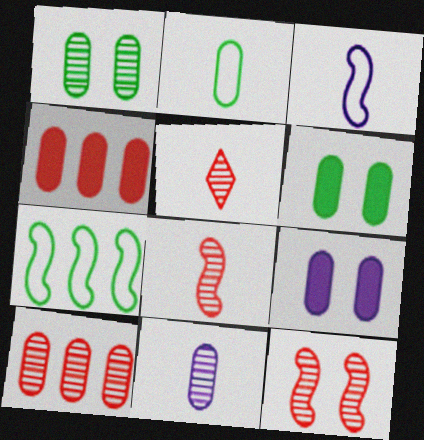[[1, 10, 11], 
[2, 9, 10], 
[5, 7, 9], 
[5, 10, 12]]